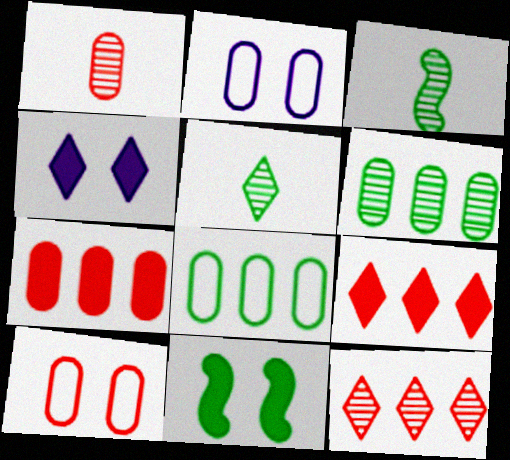[[1, 7, 10], 
[2, 3, 9], 
[5, 8, 11]]